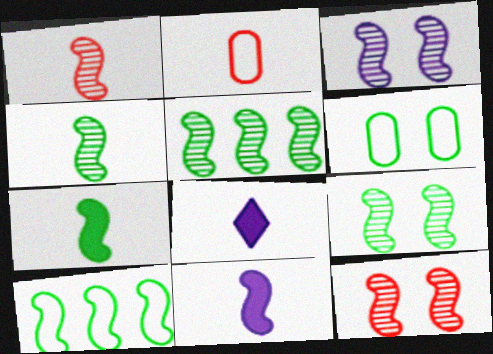[[1, 3, 5], 
[2, 4, 8], 
[3, 9, 12], 
[4, 5, 9], 
[7, 9, 10], 
[10, 11, 12]]